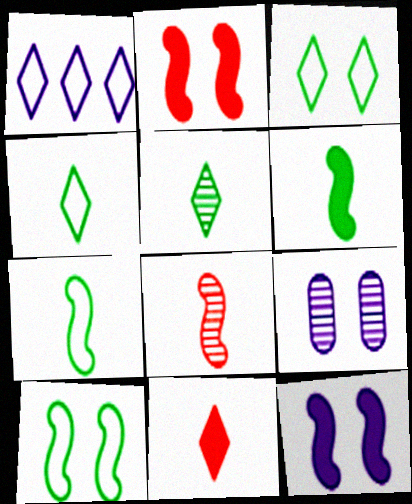[[2, 3, 9]]